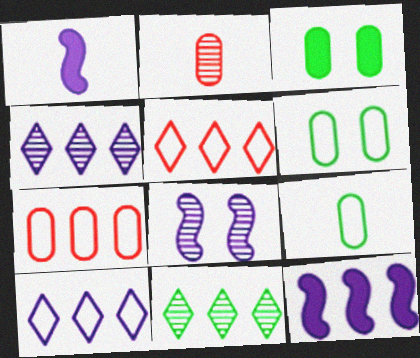[[2, 8, 11], 
[7, 11, 12]]